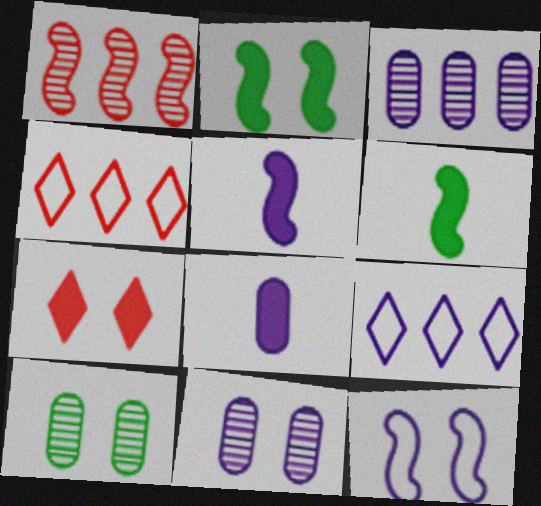[[1, 6, 12], 
[4, 5, 10], 
[4, 6, 11], 
[5, 9, 11], 
[7, 10, 12]]